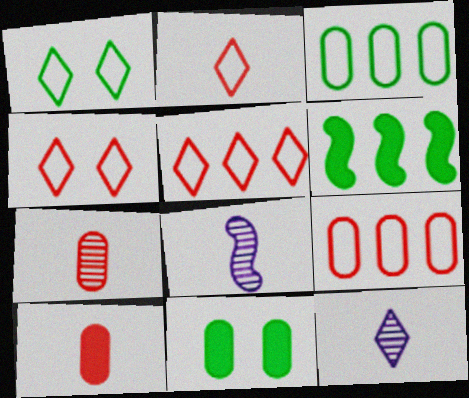[[2, 4, 5], 
[5, 8, 11]]